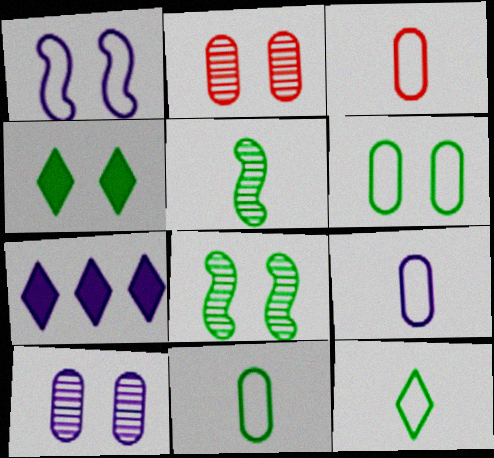[[1, 2, 4], 
[3, 7, 8], 
[3, 9, 11], 
[4, 6, 8]]